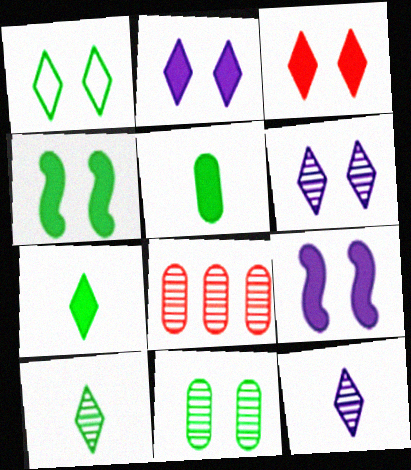[[1, 3, 6], 
[1, 4, 11]]